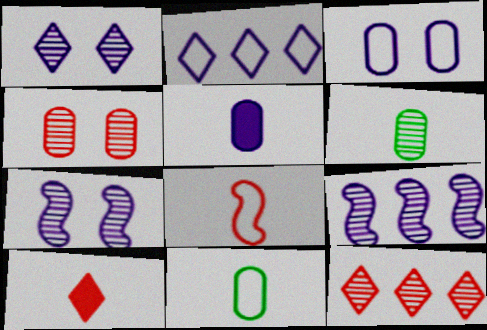[[2, 5, 7], 
[6, 7, 12]]